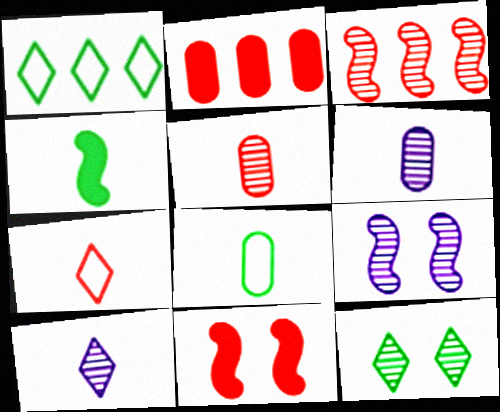[[1, 6, 11], 
[3, 6, 12], 
[4, 6, 7]]